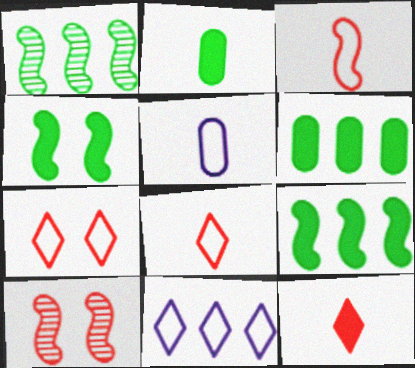[[2, 10, 11]]